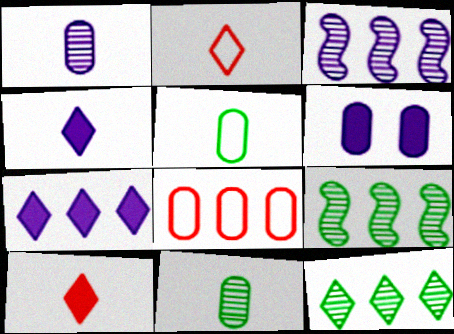[[2, 6, 9], 
[6, 8, 11], 
[7, 8, 9]]